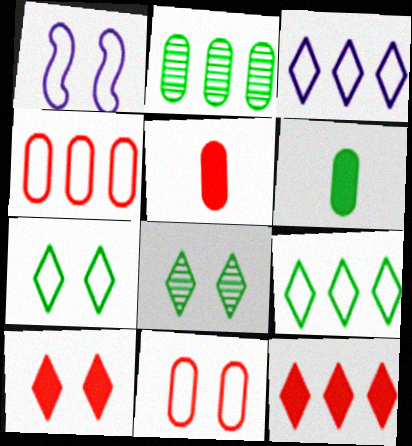[[1, 7, 11]]